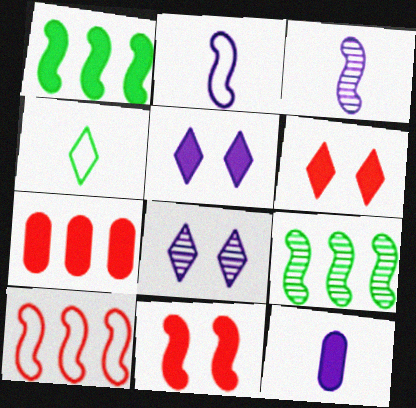[[1, 6, 12], 
[2, 9, 11]]